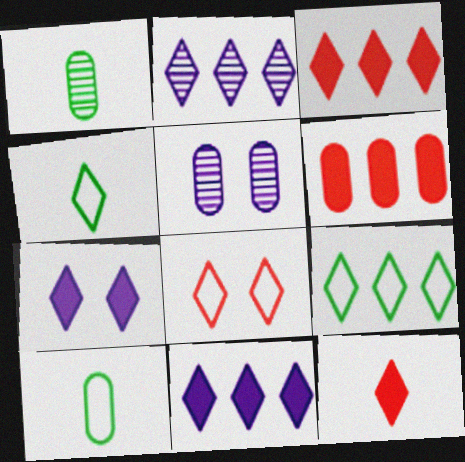[[2, 3, 9], 
[5, 6, 10]]